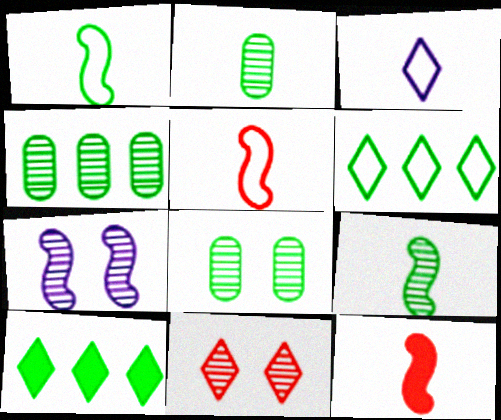[[1, 8, 10], 
[2, 3, 12], 
[2, 4, 8], 
[3, 10, 11], 
[7, 8, 11]]